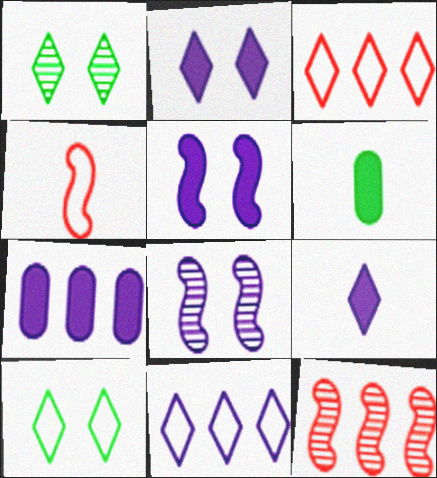[[1, 3, 9], 
[1, 4, 7], 
[3, 6, 8], 
[5, 7, 9]]